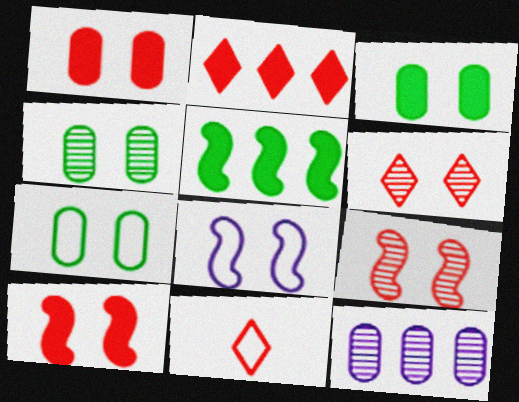[[2, 6, 11], 
[3, 4, 7], 
[3, 6, 8]]